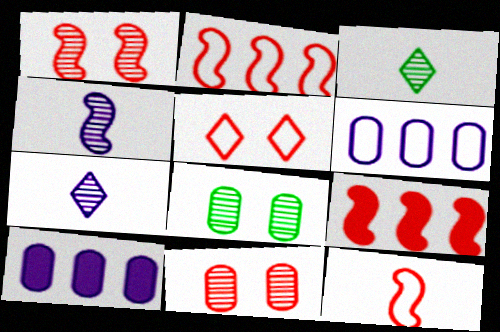[[1, 9, 12]]